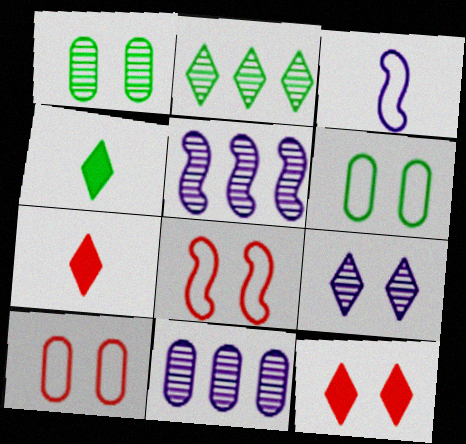[[4, 5, 10], 
[4, 8, 11], 
[5, 6, 7]]